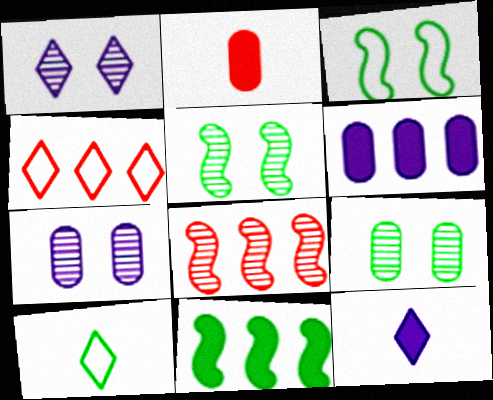[[9, 10, 11]]